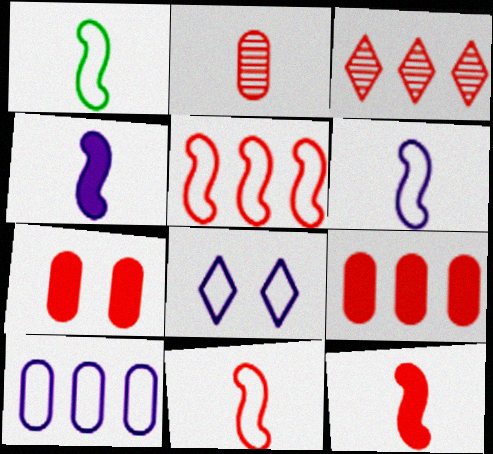[[1, 6, 11], 
[3, 5, 9], 
[3, 7, 11], 
[6, 8, 10]]